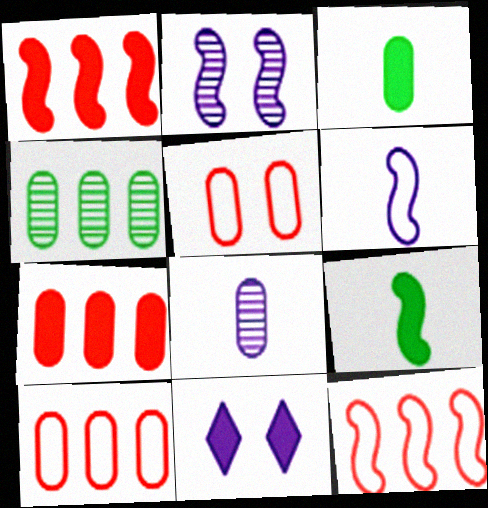[[1, 3, 11], 
[2, 9, 12], 
[7, 9, 11]]